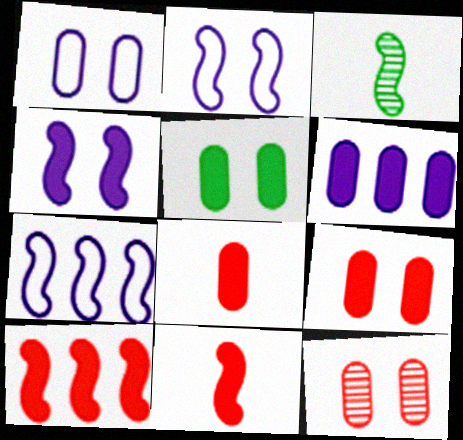[[1, 5, 12], 
[2, 3, 10], 
[5, 6, 8]]